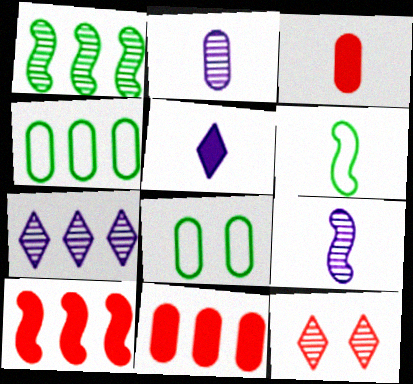[[1, 2, 12], 
[2, 8, 11], 
[4, 7, 10]]